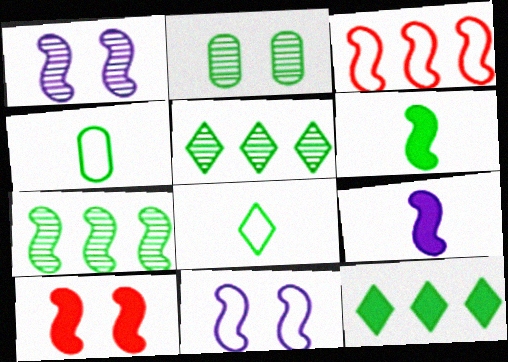[[1, 3, 6]]